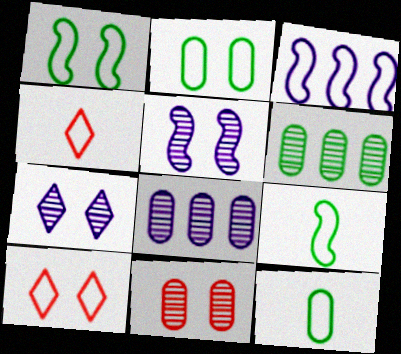[[2, 3, 4], 
[3, 10, 12]]